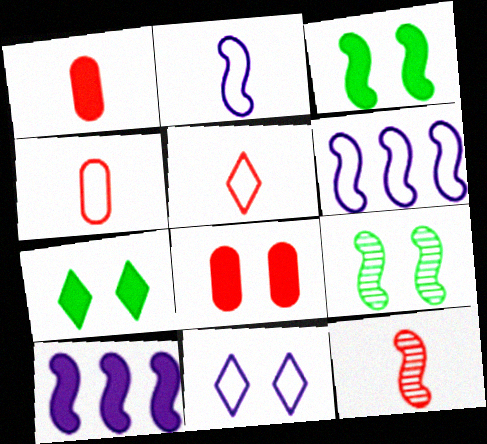[[1, 5, 12], 
[1, 7, 10], 
[3, 6, 12], 
[8, 9, 11]]